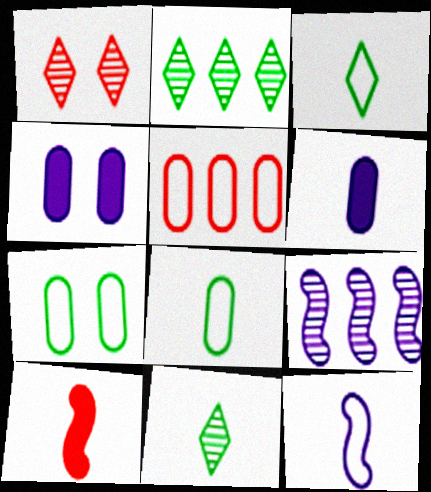[[1, 5, 10]]